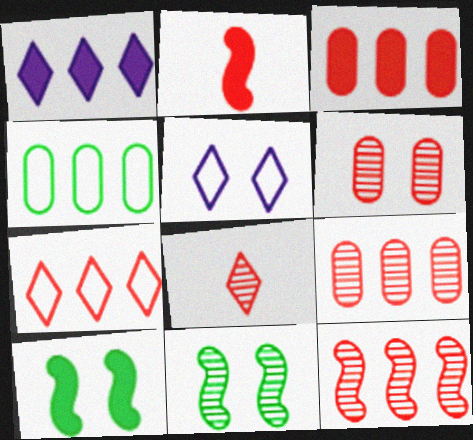[[1, 4, 12], 
[2, 6, 7], 
[3, 7, 12], 
[5, 6, 10], 
[6, 8, 12]]